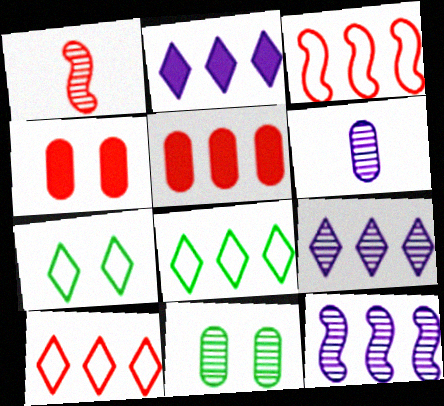[[1, 4, 10], 
[1, 9, 11], 
[5, 8, 12]]